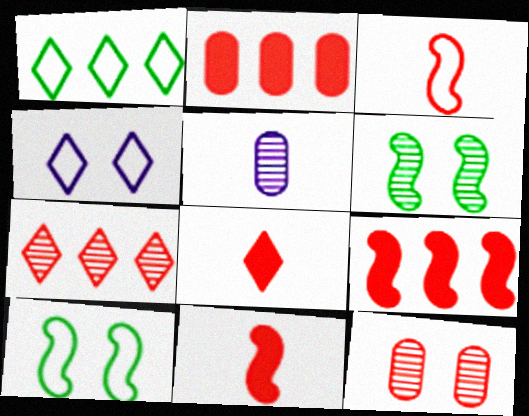[[5, 6, 7]]